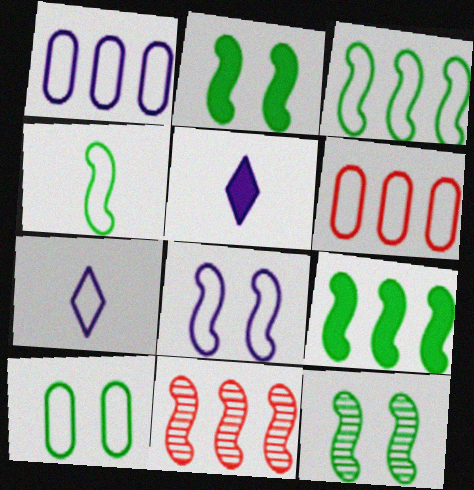[[1, 7, 8], 
[4, 9, 12], 
[5, 6, 12], 
[5, 10, 11]]